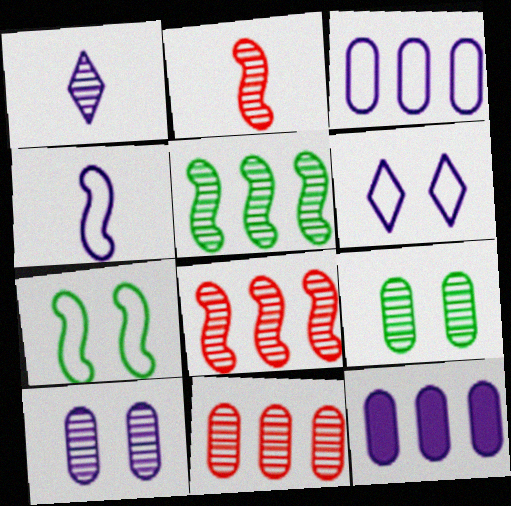[[1, 8, 9], 
[3, 4, 6]]